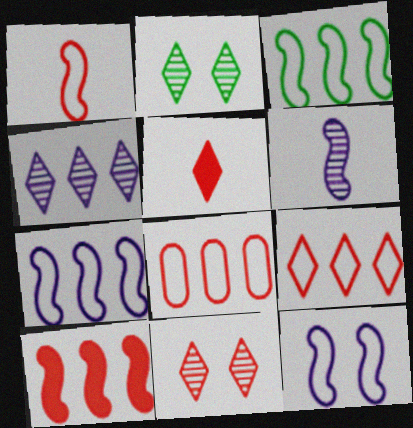[[1, 3, 12], 
[5, 9, 11]]